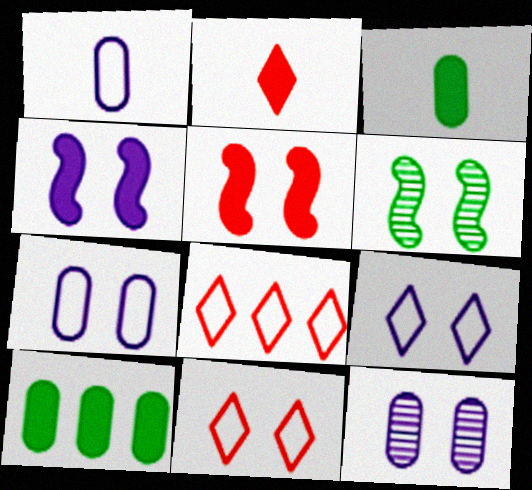[[2, 4, 10], 
[4, 9, 12]]